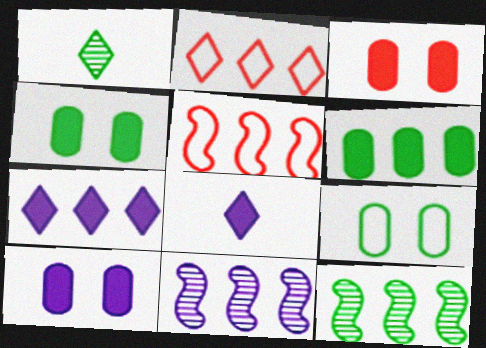[[1, 5, 10], 
[2, 6, 11], 
[3, 4, 10]]